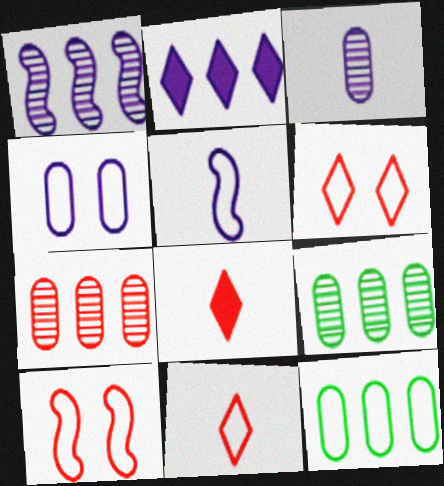[[5, 6, 12], 
[7, 8, 10]]